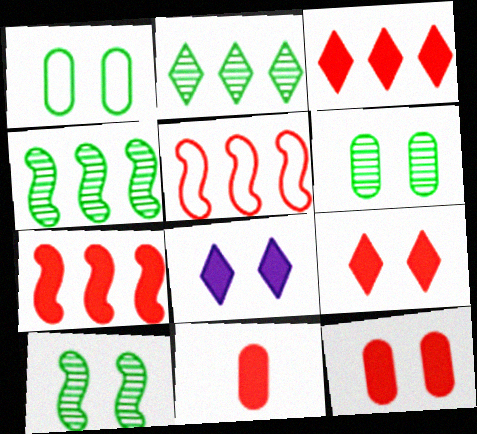[[7, 9, 11]]